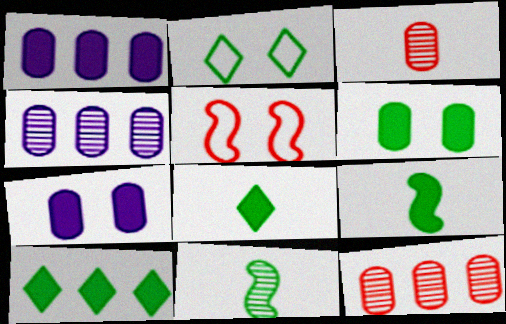[[4, 5, 8], 
[6, 9, 10]]